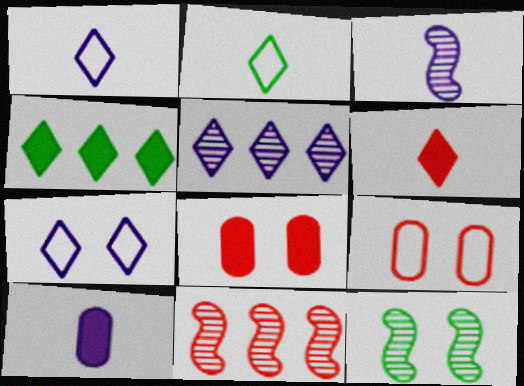[[1, 3, 10], 
[3, 4, 9], 
[3, 11, 12], 
[6, 9, 11], 
[7, 8, 12]]